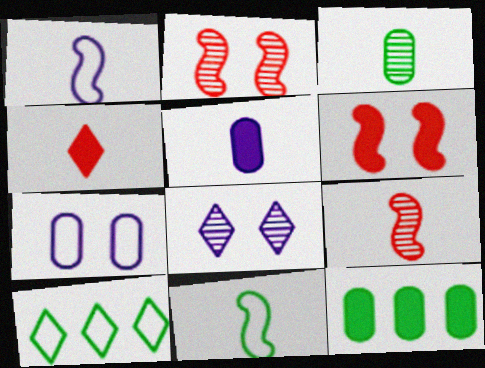[[1, 3, 4], 
[2, 5, 10], 
[4, 8, 10]]